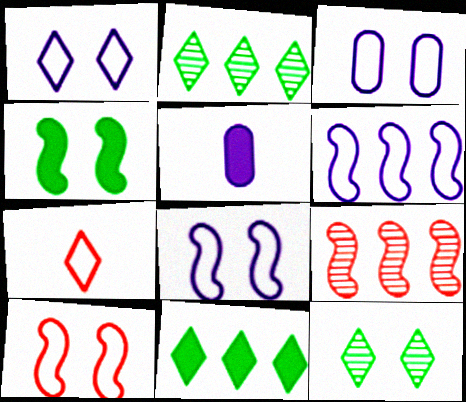[[1, 3, 8], 
[2, 5, 10]]